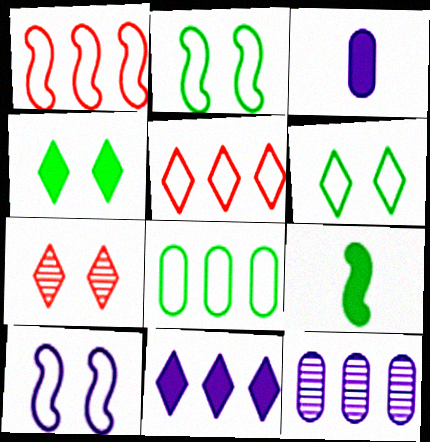[]